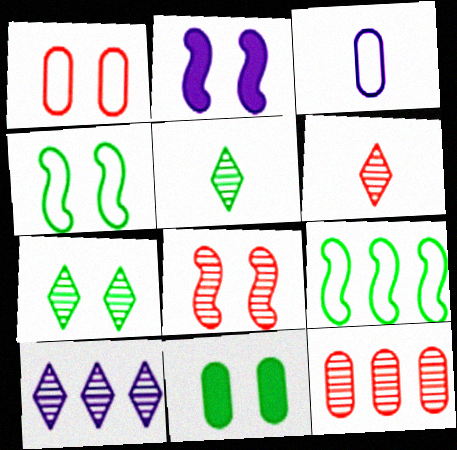[[1, 2, 7], 
[2, 3, 10], 
[2, 4, 8], 
[3, 11, 12], 
[4, 7, 11], 
[5, 9, 11], 
[6, 7, 10], 
[6, 8, 12]]